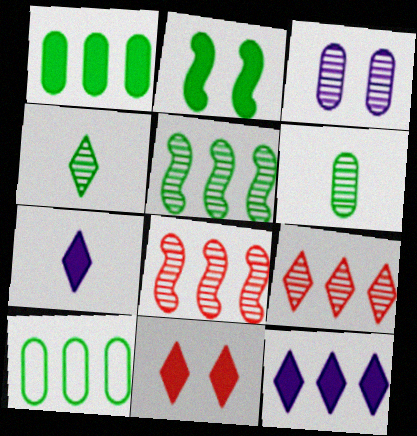[[2, 4, 10], 
[3, 4, 8], 
[8, 10, 12]]